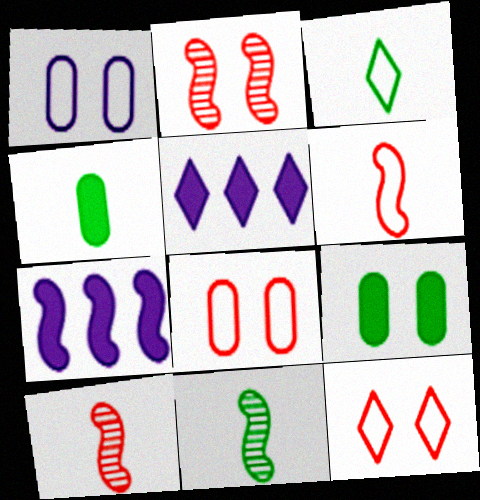[[3, 4, 11], 
[5, 8, 11]]